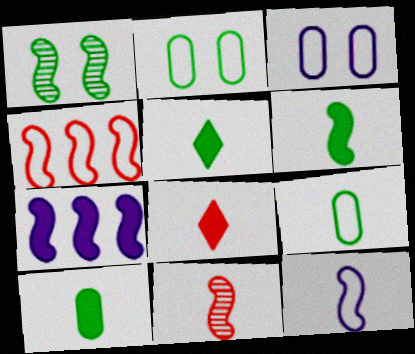[[5, 6, 10], 
[6, 11, 12]]